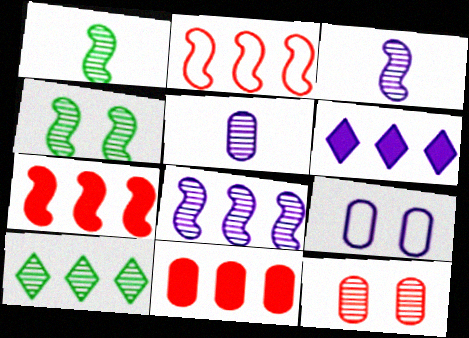[[3, 6, 9], 
[3, 10, 12]]